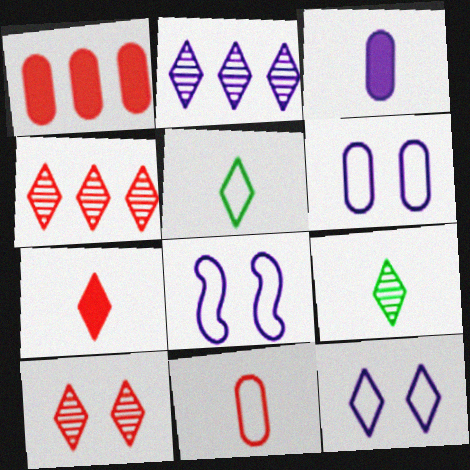[[1, 8, 9], 
[2, 3, 8], 
[2, 9, 10], 
[6, 8, 12]]